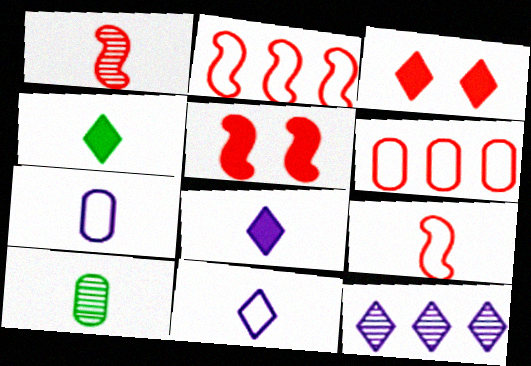[[1, 2, 5], 
[1, 3, 6], 
[1, 4, 7], 
[8, 9, 10]]